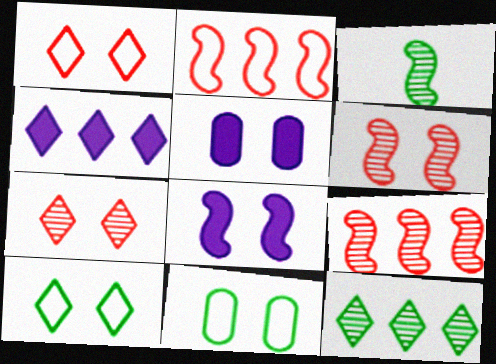[[2, 3, 8], 
[5, 6, 10], 
[7, 8, 11]]